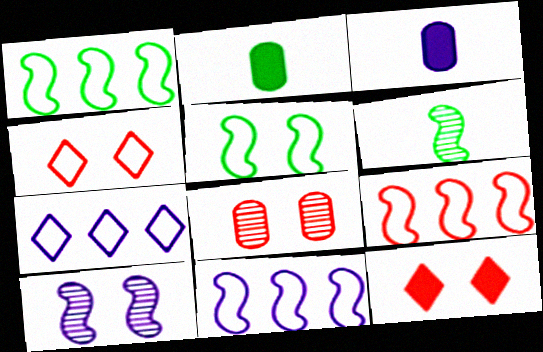[[1, 9, 11], 
[3, 7, 10]]